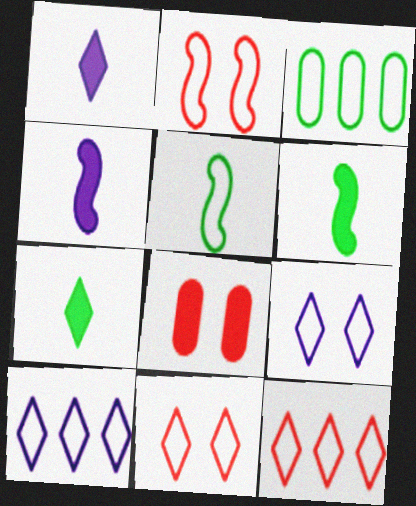[]